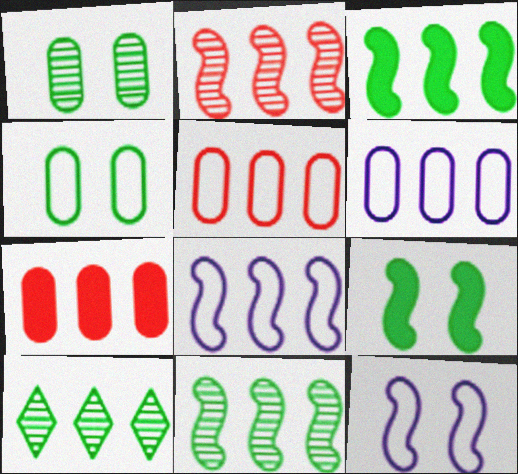[[2, 3, 8], 
[7, 8, 10]]